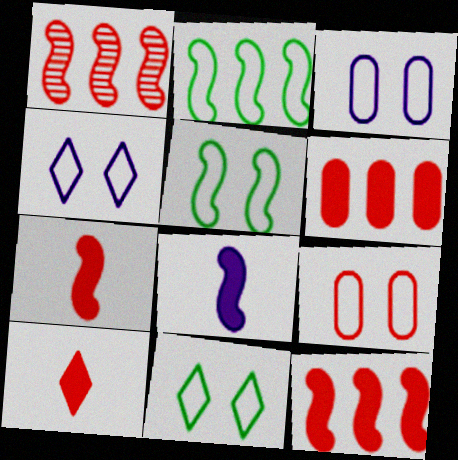[[1, 5, 8], 
[1, 9, 10], 
[4, 5, 9]]